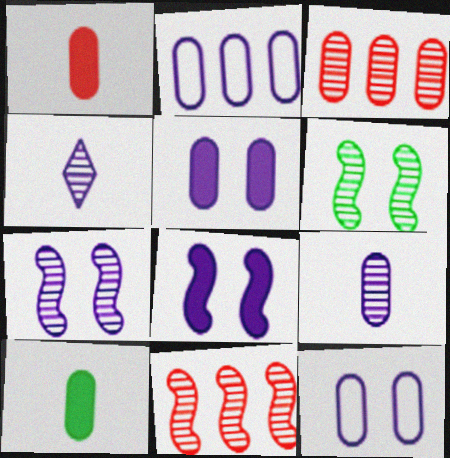[[2, 4, 8], 
[2, 5, 9], 
[3, 4, 6], 
[3, 10, 12]]